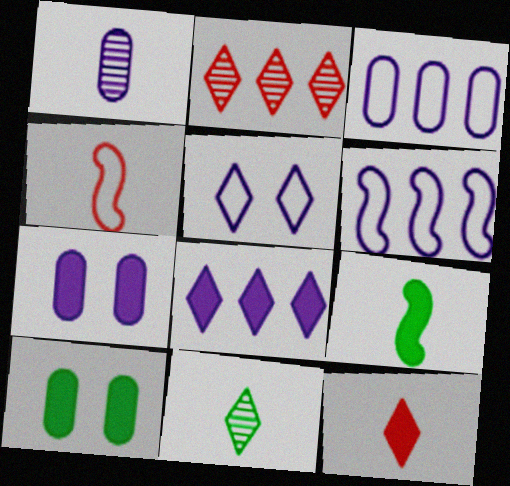[[1, 3, 7]]